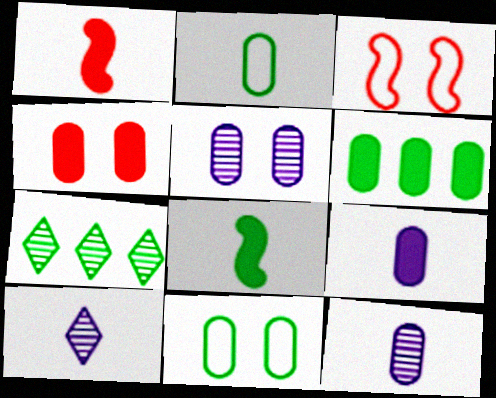[[1, 2, 10], 
[3, 6, 10], 
[3, 7, 9], 
[4, 5, 11], 
[4, 6, 9], 
[7, 8, 11]]